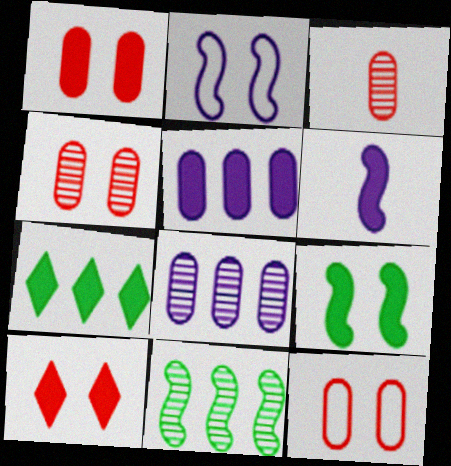[[1, 4, 12], 
[1, 6, 7], 
[2, 3, 7]]